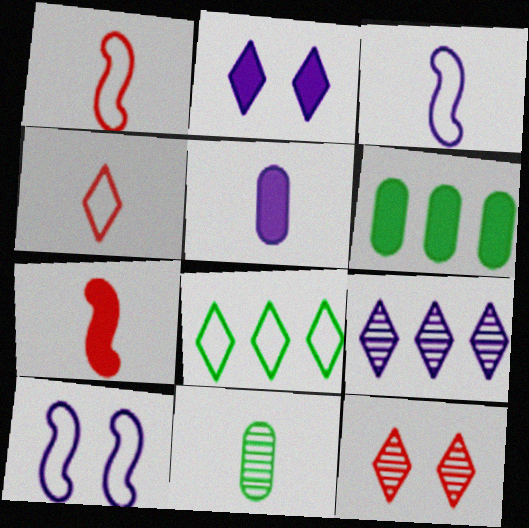[[2, 6, 7], 
[3, 6, 12], 
[5, 9, 10]]